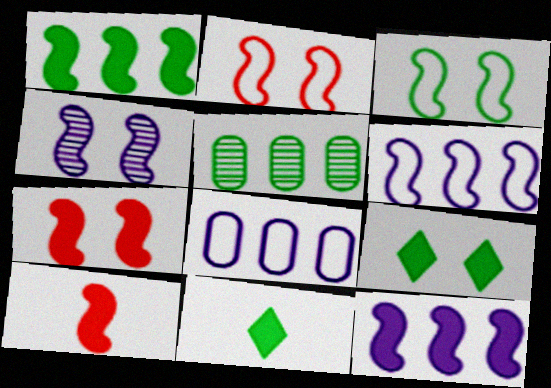[[3, 4, 7], 
[3, 5, 11]]